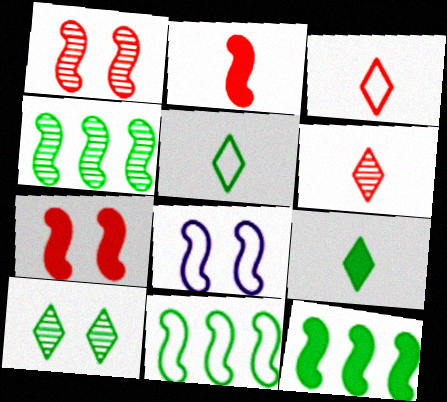[[2, 4, 8], 
[4, 11, 12]]